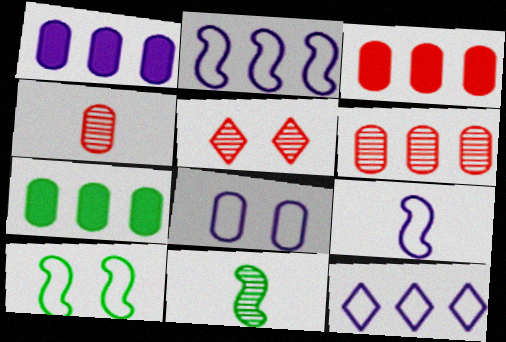[[1, 3, 7], 
[4, 7, 8], 
[5, 7, 9], 
[8, 9, 12]]